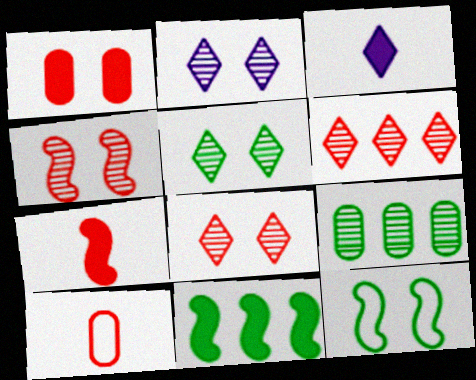[[1, 2, 12], 
[1, 3, 11], 
[2, 5, 8], 
[2, 10, 11]]